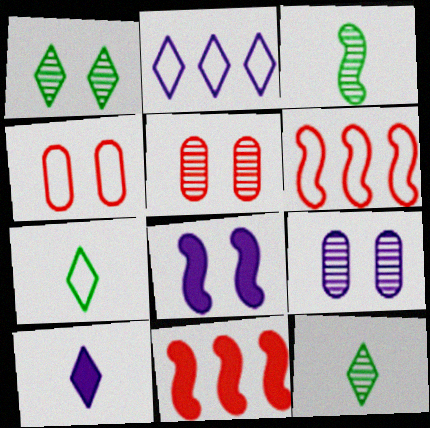[[1, 4, 8], 
[3, 6, 8], 
[7, 9, 11]]